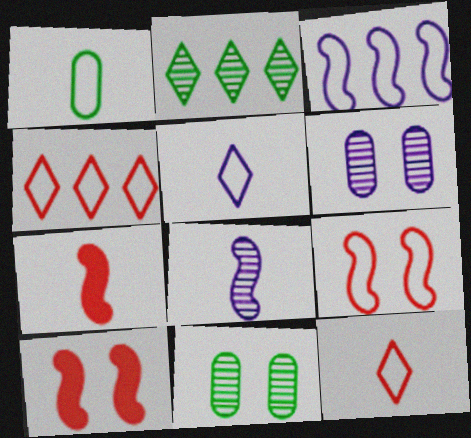[]